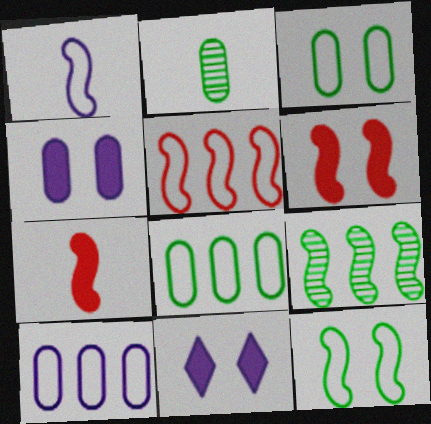[[1, 5, 12], 
[1, 6, 9], 
[2, 5, 11]]